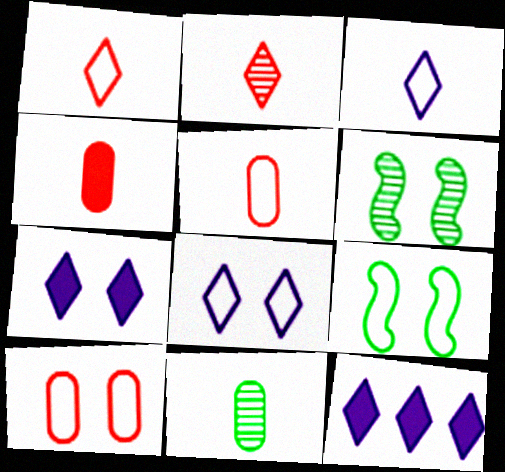[[5, 6, 12], 
[6, 7, 10], 
[8, 9, 10]]